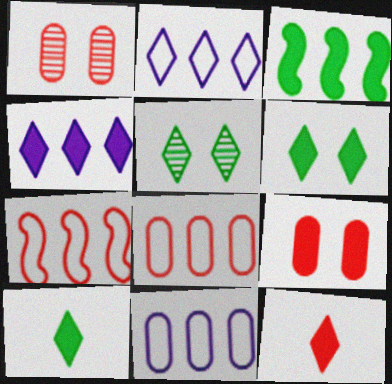[[1, 7, 12], 
[2, 5, 12], 
[4, 6, 12]]